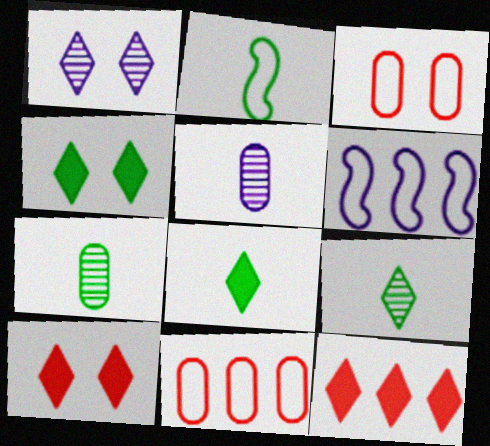[[2, 7, 8], 
[6, 7, 10]]